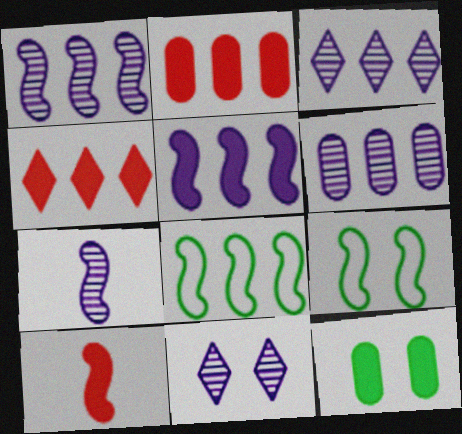[[1, 3, 6], 
[1, 9, 10], 
[2, 3, 8], 
[4, 6, 8], 
[6, 7, 11]]